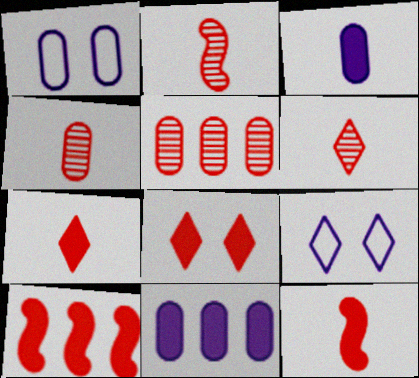[[2, 4, 6]]